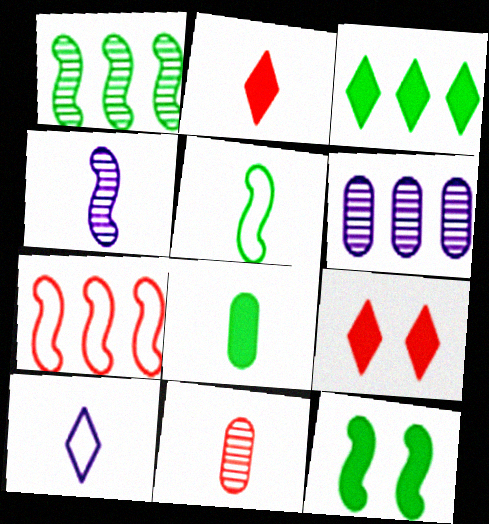[[1, 5, 12], 
[3, 6, 7], 
[3, 8, 12], 
[4, 7, 12], 
[5, 6, 9], 
[7, 9, 11]]